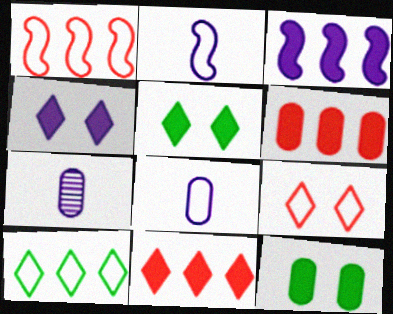[[1, 5, 7]]